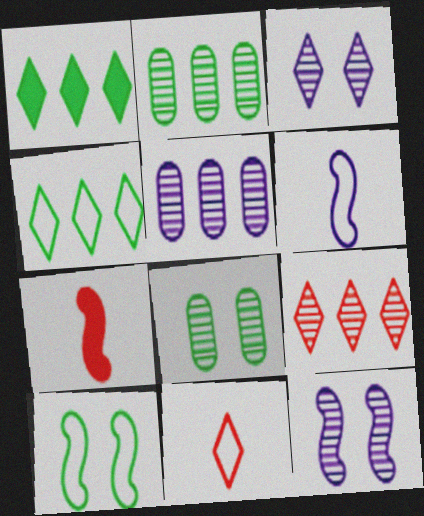[[1, 3, 11]]